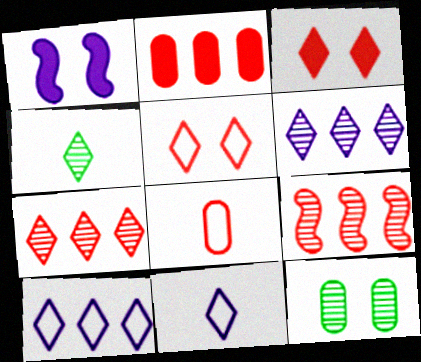[[1, 5, 12], 
[3, 4, 10], 
[3, 8, 9]]